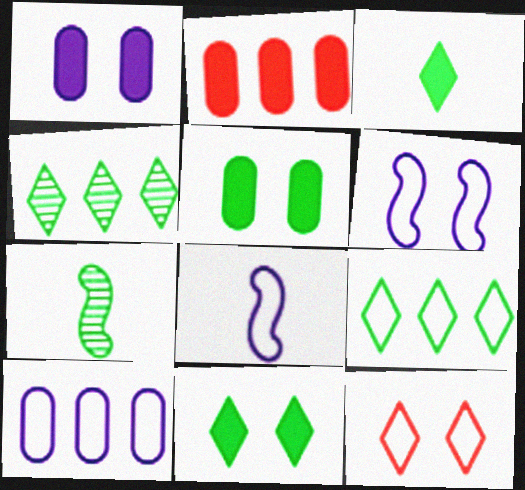[[5, 7, 9]]